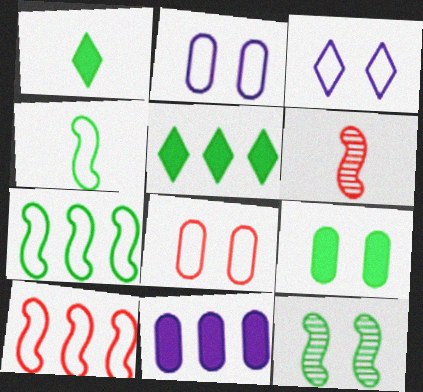[[2, 5, 6]]